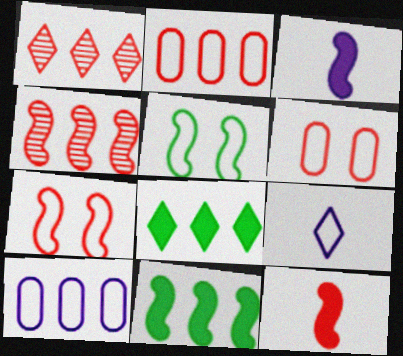[[1, 6, 12], 
[1, 10, 11], 
[2, 5, 9], 
[3, 4, 5], 
[4, 7, 12], 
[4, 8, 10]]